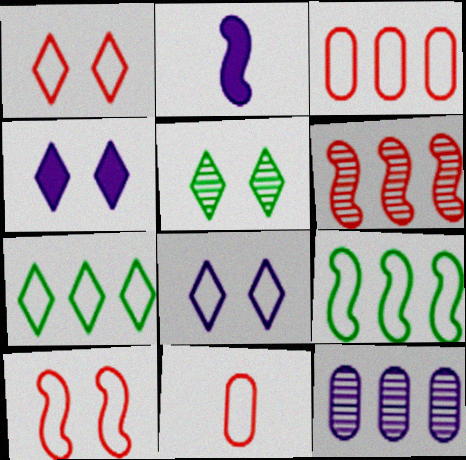[[1, 4, 5], 
[2, 3, 5], 
[2, 8, 12], 
[8, 9, 11]]